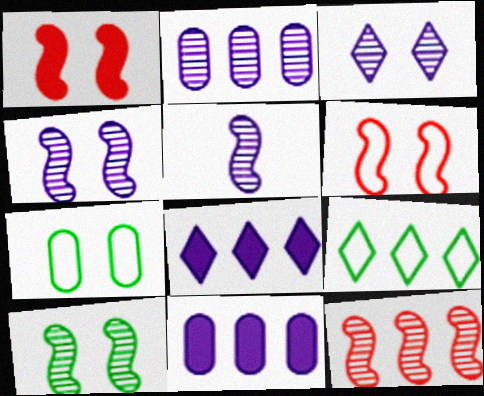[[1, 3, 7], 
[2, 3, 5], 
[5, 10, 12], 
[9, 11, 12]]